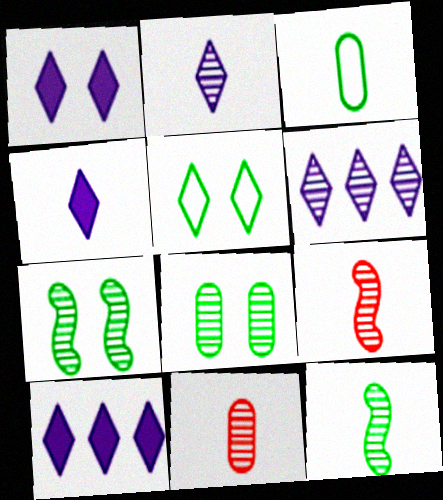[[1, 4, 10], 
[2, 11, 12], 
[3, 4, 9], 
[6, 7, 11], 
[6, 8, 9]]